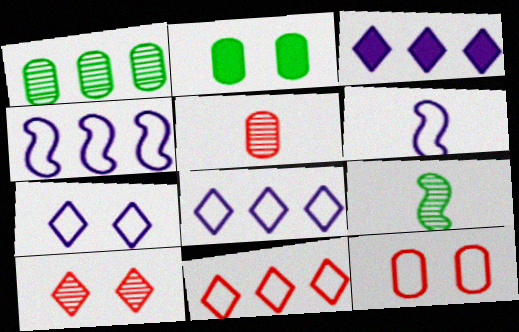[[3, 9, 12]]